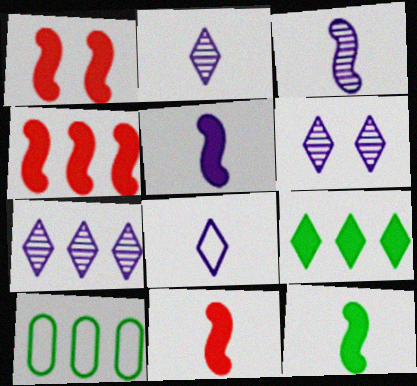[[1, 2, 10], 
[1, 4, 11], 
[2, 6, 7], 
[4, 7, 10], 
[5, 11, 12], 
[6, 10, 11]]